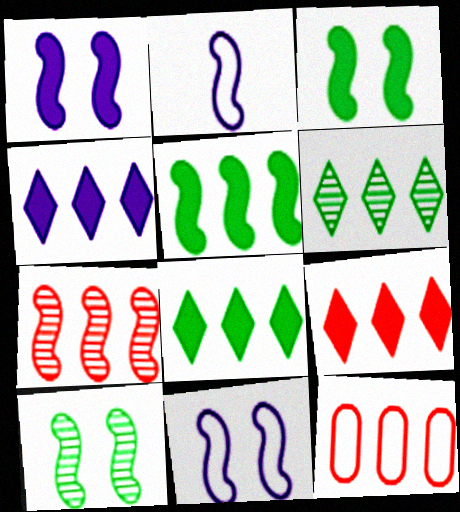[[2, 3, 7], 
[4, 8, 9], 
[7, 9, 12]]